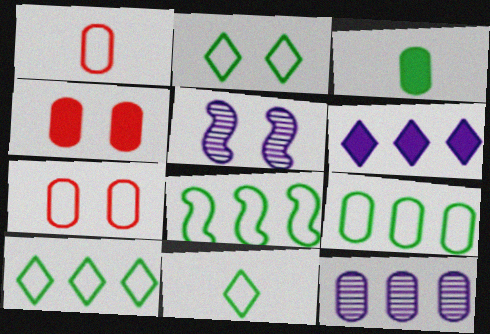[[2, 4, 5], 
[2, 10, 11], 
[3, 7, 12], 
[8, 9, 10]]